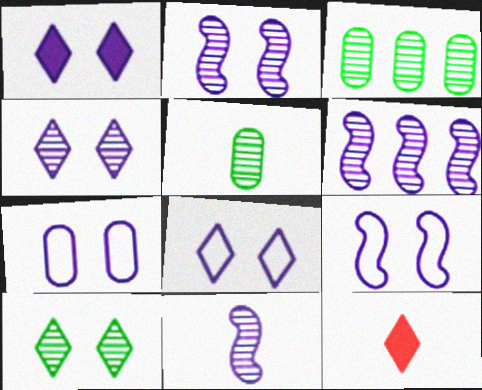[[1, 2, 7], 
[1, 4, 8], 
[2, 6, 11], 
[3, 9, 12], 
[7, 8, 9]]